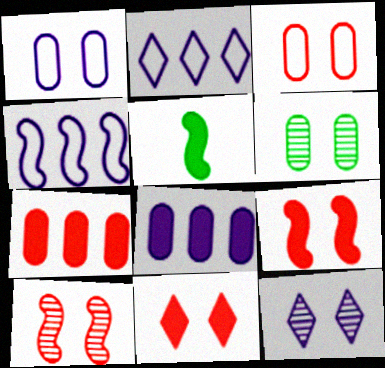[[3, 10, 11], 
[4, 5, 10], 
[5, 8, 11], 
[6, 10, 12]]